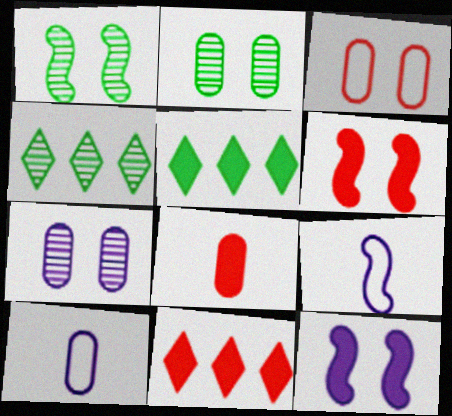[[1, 10, 11], 
[2, 9, 11], 
[4, 6, 10], 
[5, 8, 12], 
[6, 8, 11]]